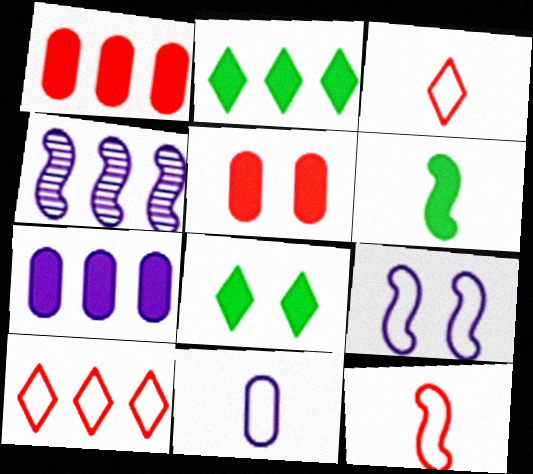[]